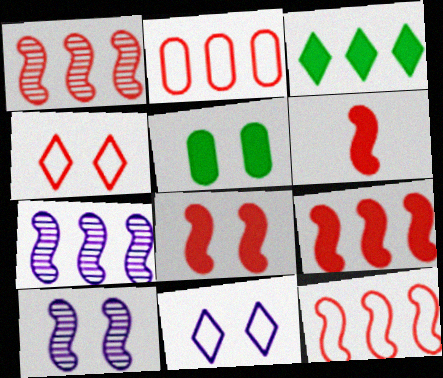[[1, 9, 12], 
[2, 3, 7], 
[4, 5, 10], 
[6, 8, 9]]